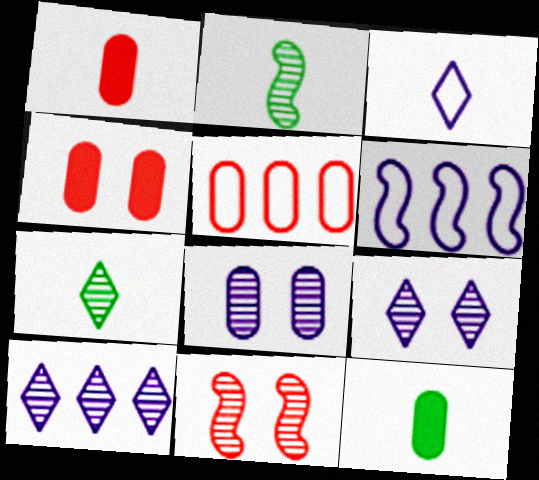[[1, 2, 3], 
[4, 6, 7], 
[5, 8, 12]]